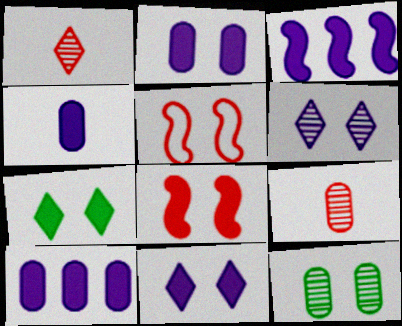[[2, 4, 10], 
[2, 7, 8], 
[3, 4, 11], 
[5, 11, 12]]